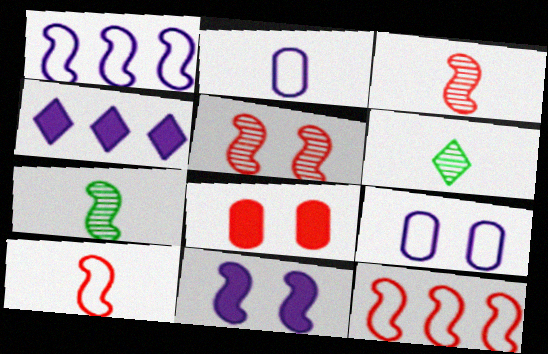[[1, 6, 8], 
[7, 11, 12]]